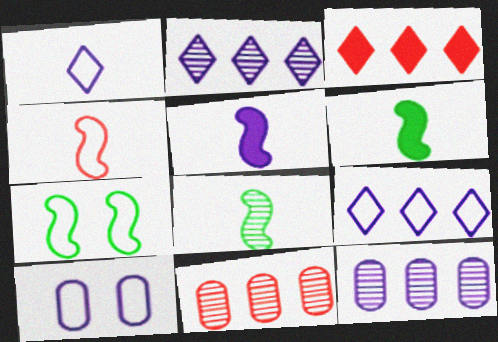[[2, 5, 10], 
[3, 8, 10], 
[4, 5, 8]]